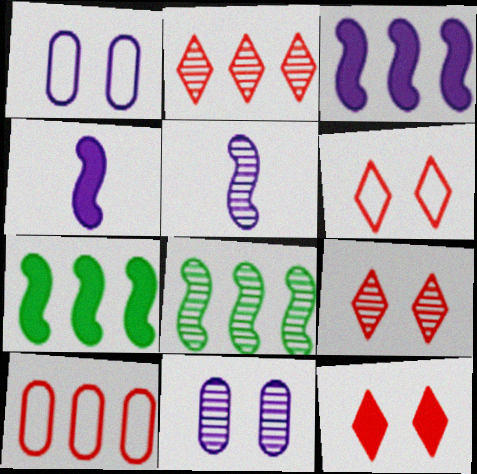[[6, 9, 12]]